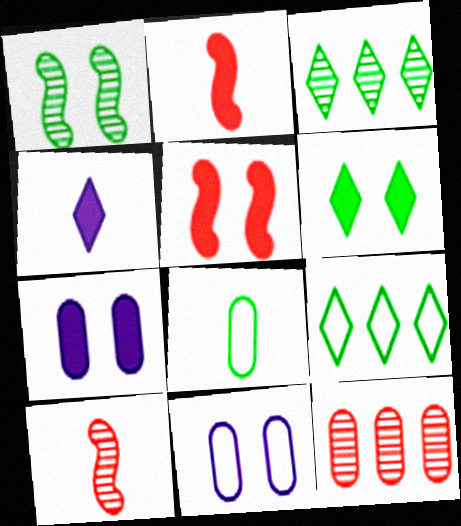[[2, 3, 11], 
[4, 8, 10], 
[5, 6, 7], 
[7, 8, 12], 
[7, 9, 10]]